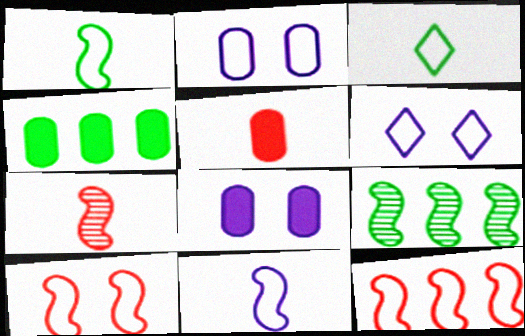[[2, 3, 12], 
[4, 5, 8], 
[4, 6, 7], 
[5, 6, 9]]